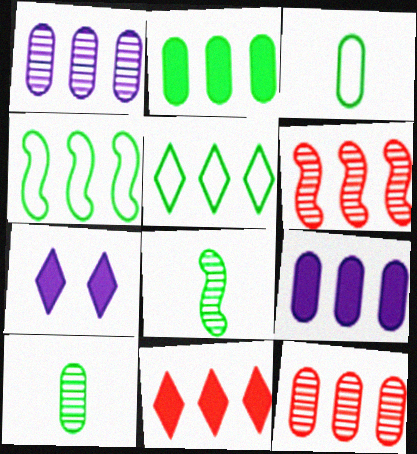[[1, 4, 11], 
[3, 6, 7], 
[5, 6, 9]]